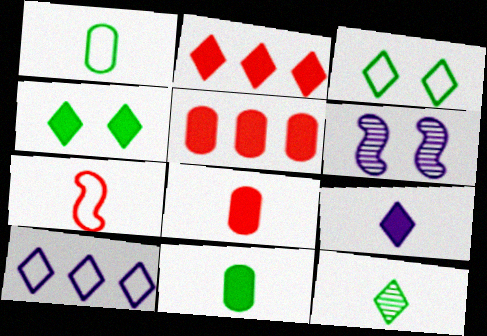[[1, 2, 6], 
[2, 4, 9]]